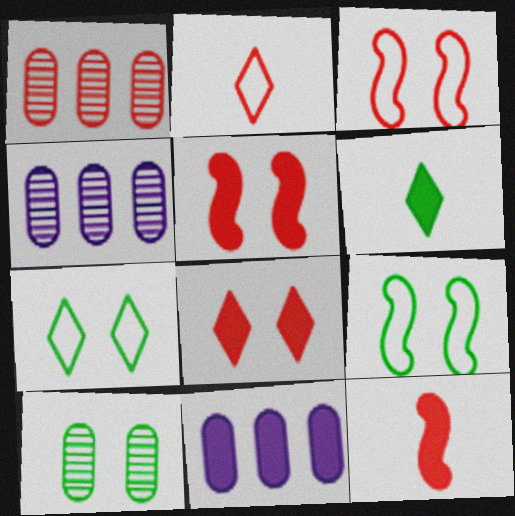[[1, 2, 5], 
[3, 4, 6], 
[4, 7, 12], 
[5, 6, 11]]